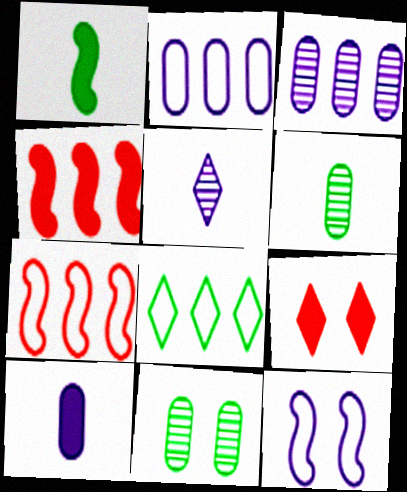[[1, 8, 11], 
[2, 7, 8], 
[3, 4, 8], 
[5, 8, 9], 
[9, 11, 12]]